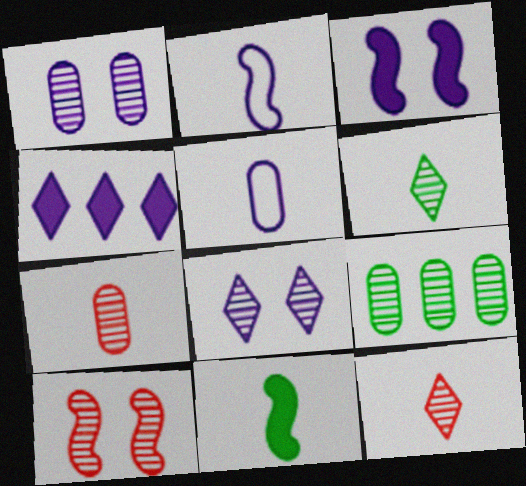[[1, 2, 4], 
[1, 7, 9], 
[5, 11, 12]]